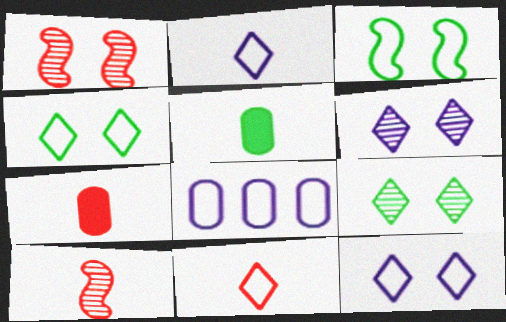[[2, 5, 10], 
[3, 8, 11], 
[7, 10, 11]]